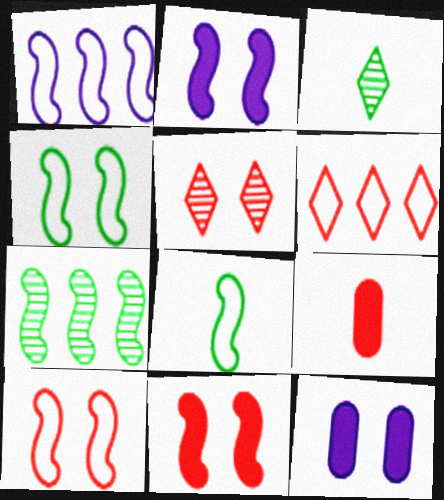[[1, 8, 10], 
[4, 5, 12]]